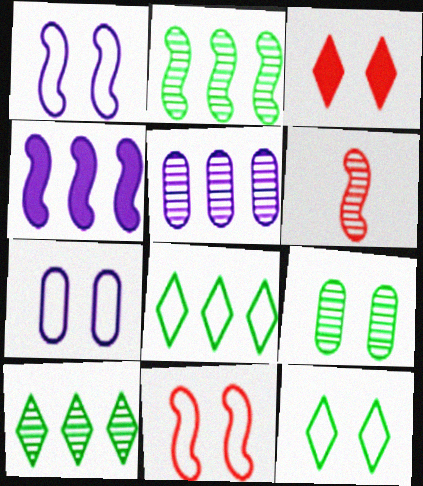[[1, 3, 9], 
[7, 11, 12]]